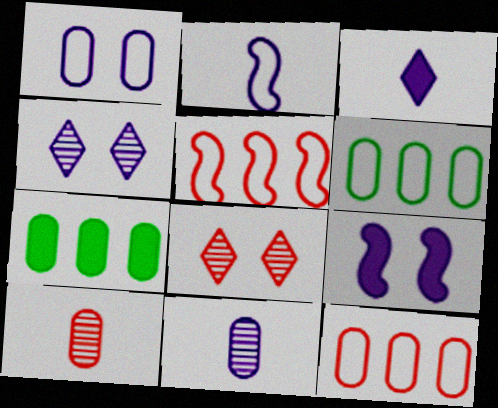[[1, 4, 9], 
[1, 7, 10], 
[2, 3, 11], 
[2, 7, 8]]